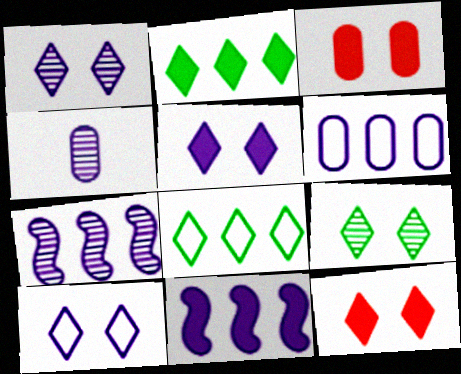[[1, 4, 7], 
[1, 5, 10], 
[4, 10, 11], 
[9, 10, 12]]